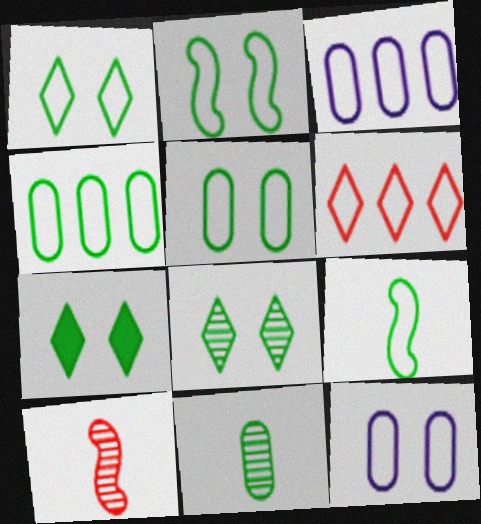[[1, 2, 5], 
[1, 4, 9], 
[1, 7, 8], 
[3, 7, 10], 
[6, 9, 12]]